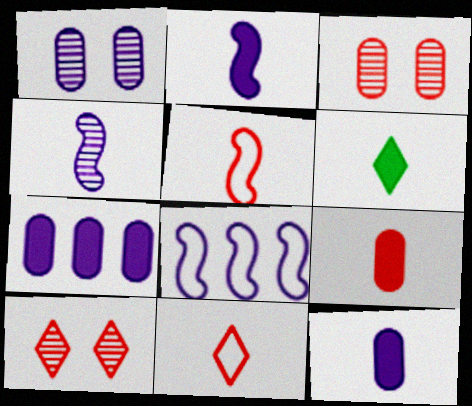[[2, 6, 9], 
[3, 6, 8]]